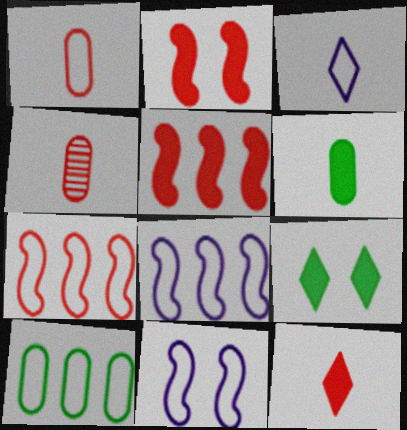[[4, 8, 9]]